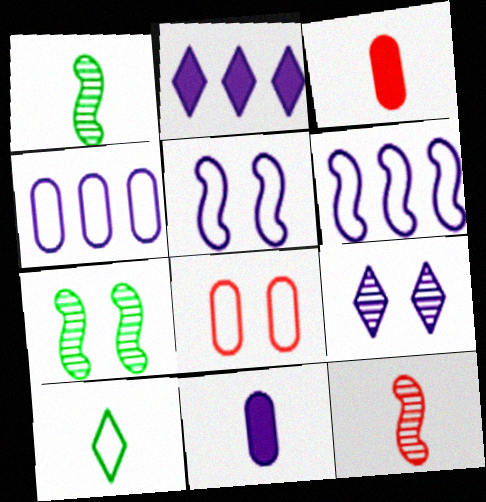[[1, 2, 8], 
[6, 8, 10], 
[6, 9, 11], 
[10, 11, 12]]